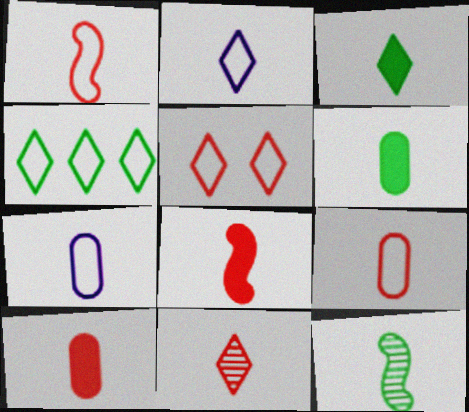[[1, 10, 11], 
[2, 3, 11], 
[2, 4, 5], 
[2, 10, 12], 
[8, 9, 11]]